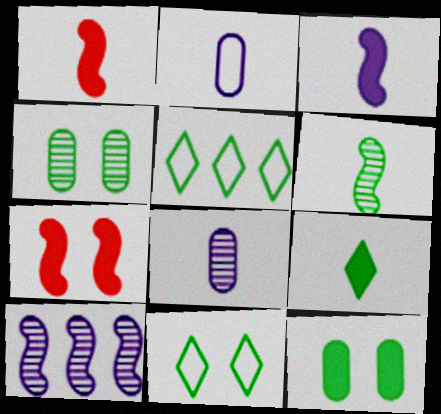[[5, 6, 12], 
[5, 7, 8]]